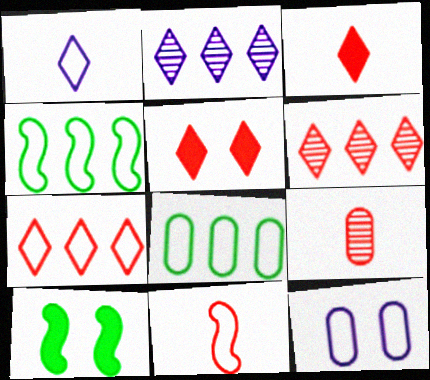[[3, 9, 11]]